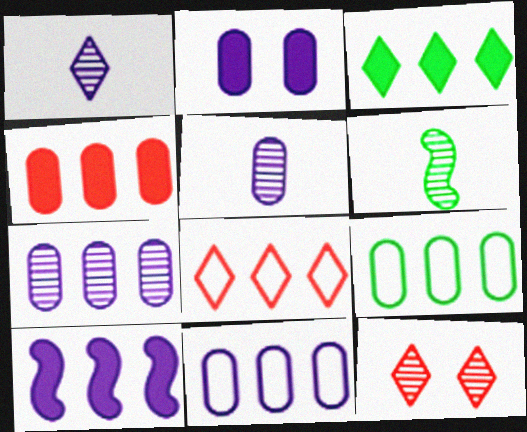[[2, 5, 11], 
[2, 6, 8], 
[3, 4, 10], 
[4, 7, 9], 
[6, 7, 12]]